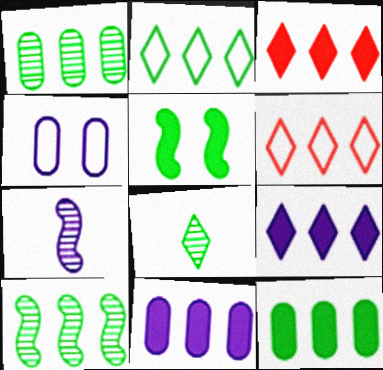[[2, 10, 12], 
[4, 7, 9], 
[6, 10, 11]]